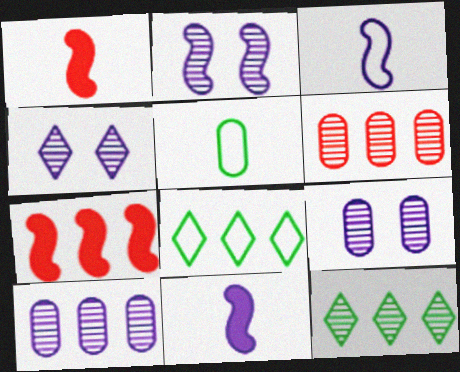[[1, 8, 9], 
[2, 4, 9], 
[4, 5, 7], 
[7, 8, 10]]